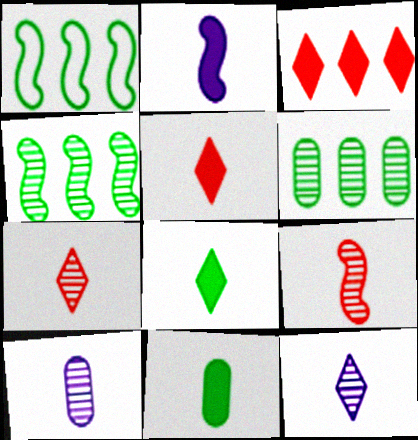[[2, 5, 11]]